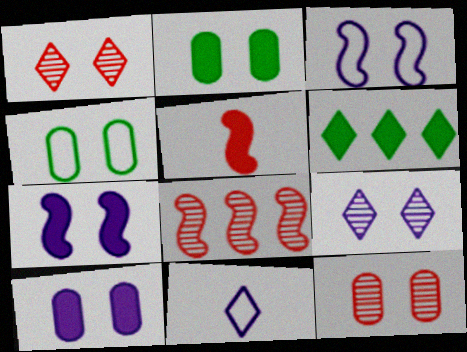[[1, 2, 3], 
[1, 4, 7], 
[1, 6, 11], 
[2, 8, 11], 
[3, 9, 10], 
[4, 10, 12], 
[5, 6, 10]]